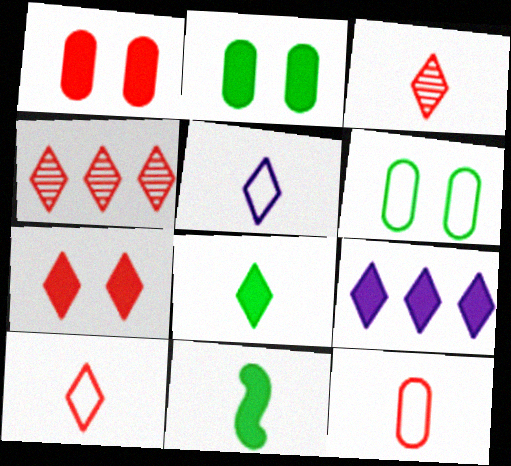[[1, 9, 11], 
[3, 5, 8], 
[4, 7, 10], 
[7, 8, 9]]